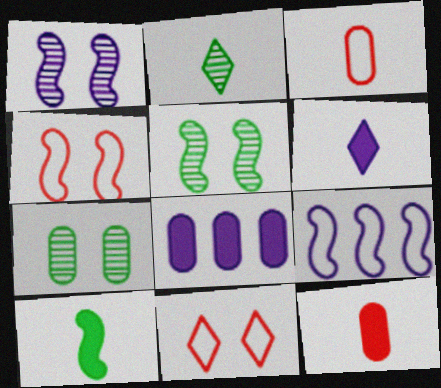[[2, 4, 8], 
[3, 7, 8], 
[6, 10, 12]]